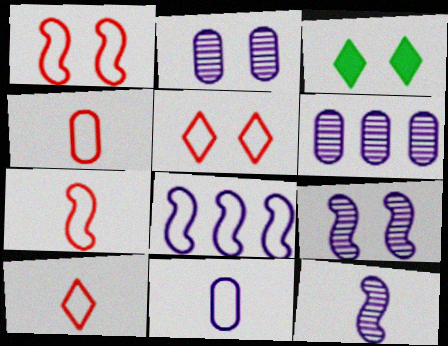[[1, 2, 3], 
[3, 6, 7], 
[4, 7, 10]]